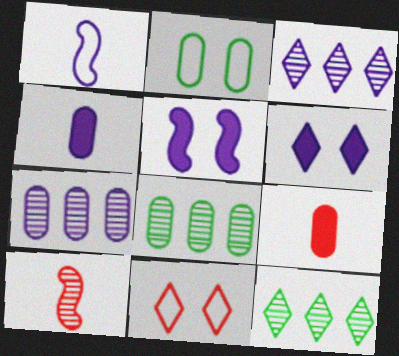[[1, 6, 7], 
[2, 7, 9]]